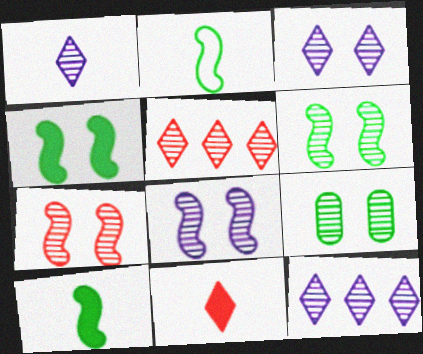[[1, 3, 12], 
[3, 7, 9], 
[6, 7, 8]]